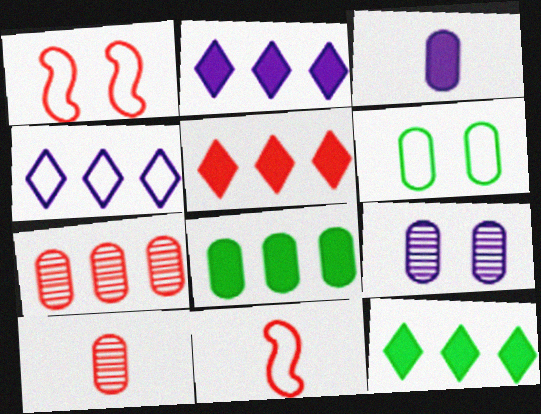[[1, 5, 10], 
[2, 5, 12], 
[3, 6, 7], 
[4, 6, 11], 
[9, 11, 12]]